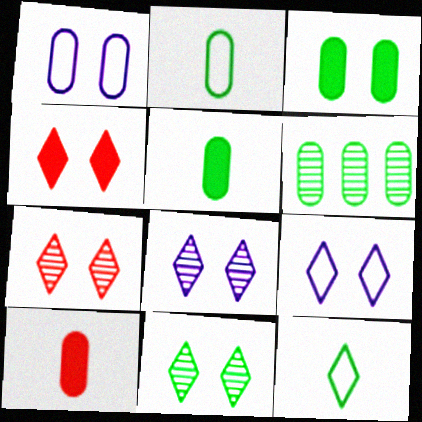[[1, 6, 10], 
[2, 3, 6], 
[4, 9, 11], 
[7, 8, 11]]